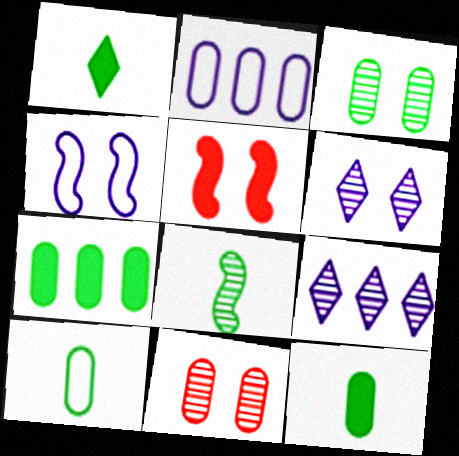[[1, 8, 10], 
[2, 11, 12], 
[3, 7, 10], 
[5, 9, 10], 
[8, 9, 11]]